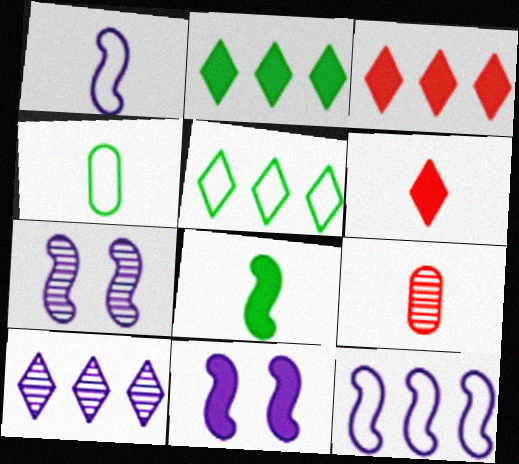[[3, 4, 7], 
[3, 5, 10], 
[5, 9, 11]]